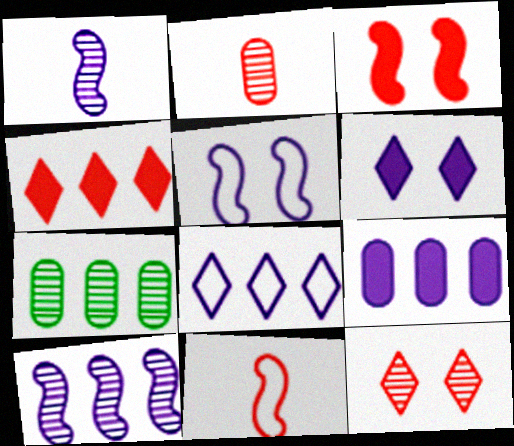[[1, 7, 12], 
[6, 7, 11], 
[8, 9, 10]]